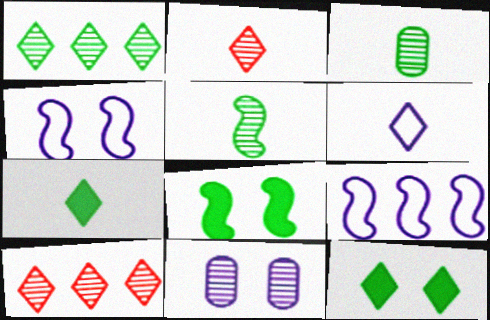[[2, 6, 7], 
[5, 10, 11], 
[6, 10, 12]]